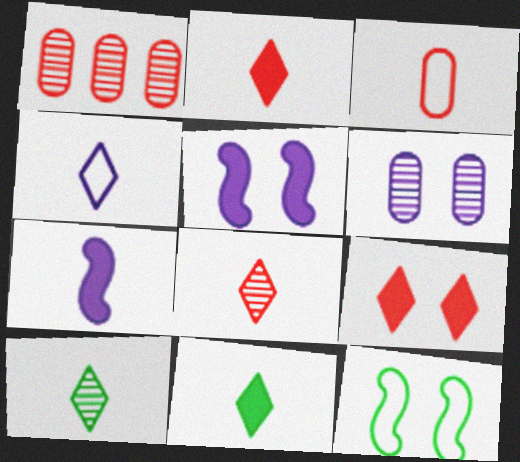[[2, 4, 10], 
[3, 7, 10], 
[4, 8, 11], 
[6, 9, 12]]